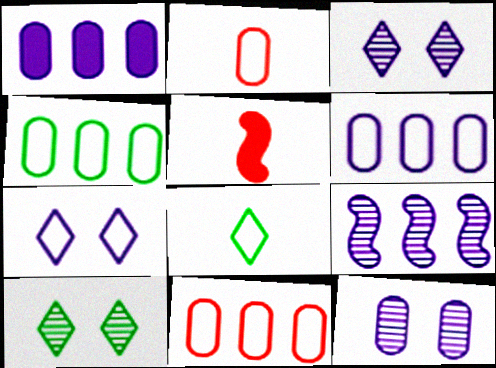[[3, 4, 5], 
[4, 6, 11], 
[5, 6, 10]]